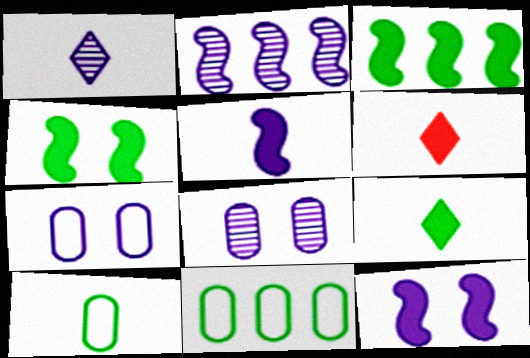[[1, 2, 8]]